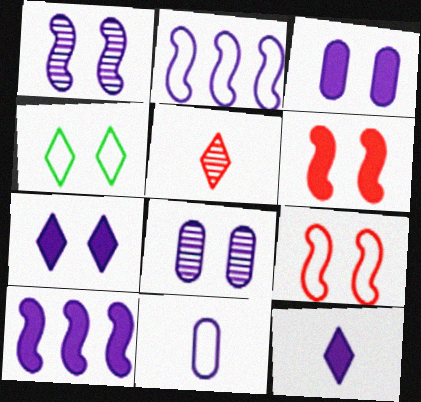[[2, 8, 12], 
[3, 10, 12], 
[4, 6, 8]]